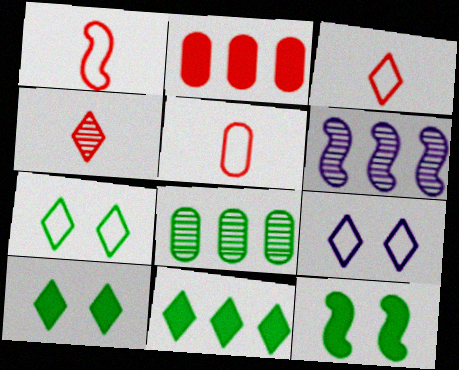[[1, 3, 5], 
[1, 6, 12], 
[4, 9, 11], 
[5, 6, 10]]